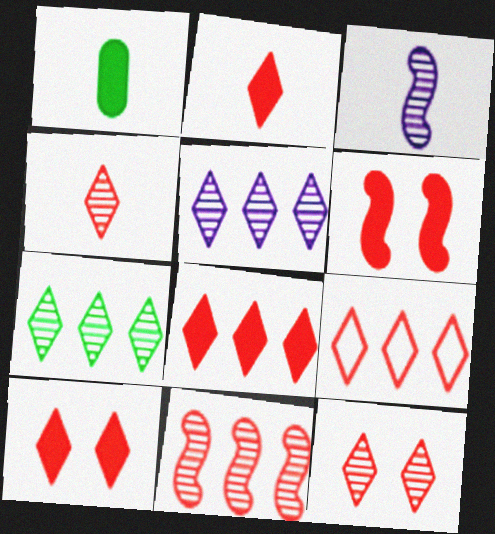[[2, 8, 10], 
[2, 9, 12], 
[4, 9, 10]]